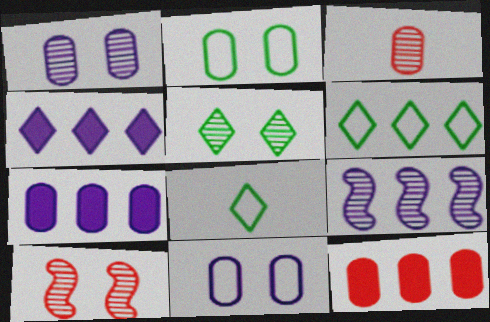[[1, 5, 10], 
[2, 3, 7], 
[3, 5, 9], 
[6, 9, 12], 
[7, 8, 10]]